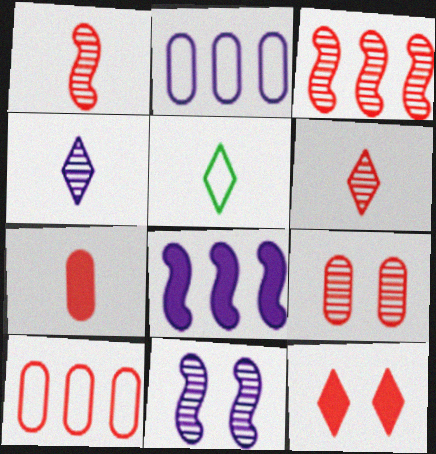[[1, 10, 12], 
[3, 6, 9], 
[5, 8, 9], 
[7, 9, 10]]